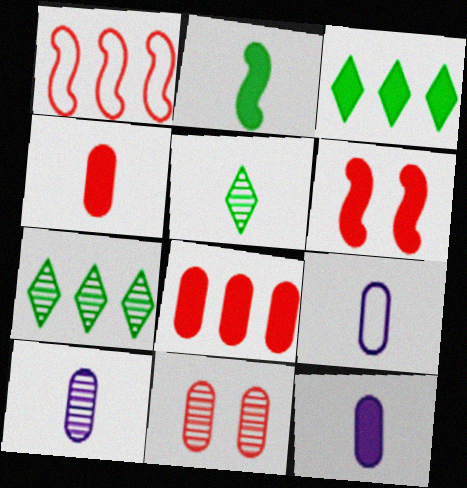[[3, 6, 12], 
[6, 7, 9], 
[9, 10, 12]]